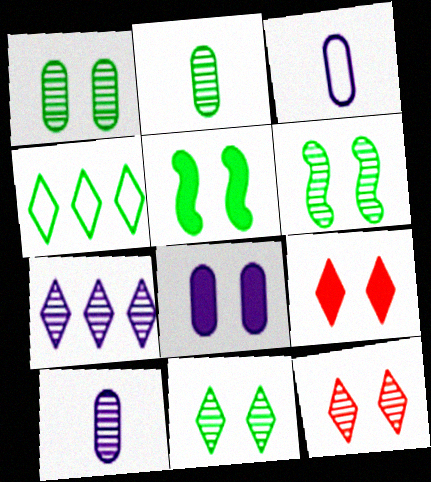[[1, 6, 11], 
[2, 4, 5], 
[5, 8, 9]]